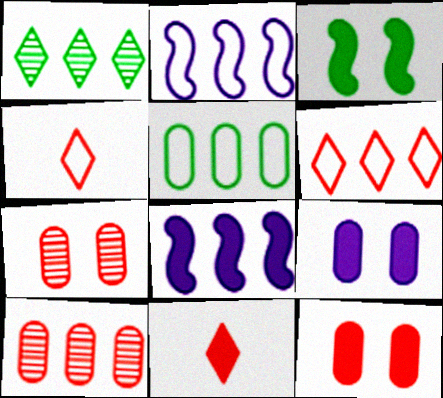[[2, 5, 6]]